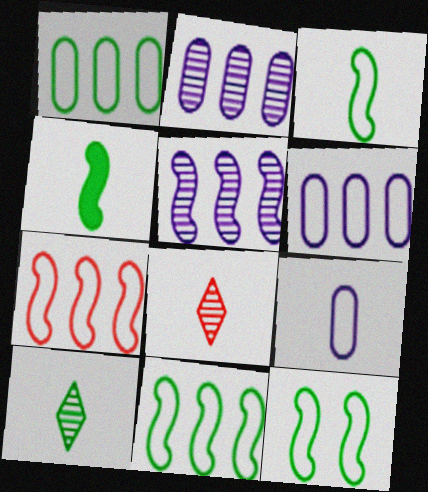[[3, 11, 12], 
[4, 8, 9]]